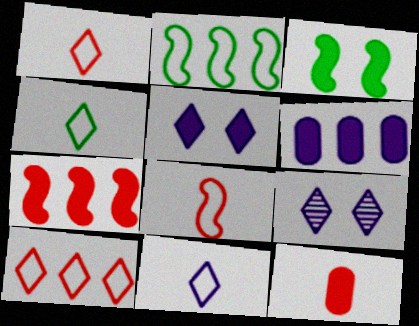[[1, 4, 11], 
[2, 9, 12]]